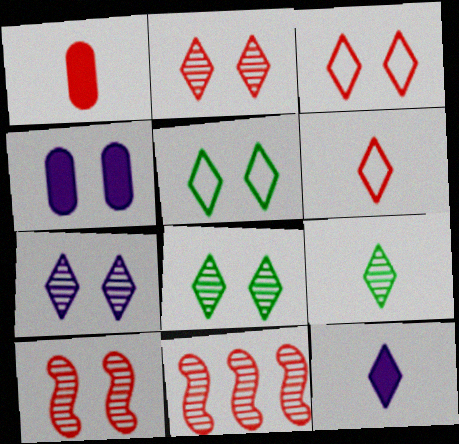[[1, 3, 11], 
[2, 7, 8], 
[4, 5, 10], 
[6, 9, 12]]